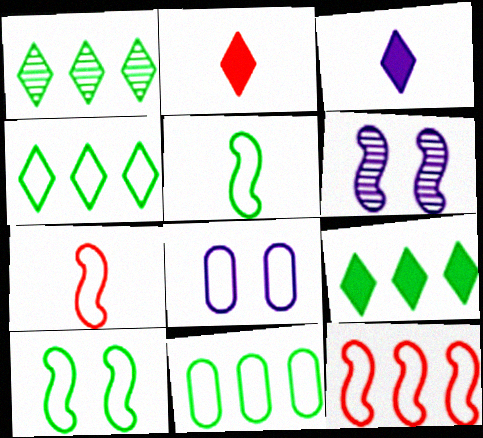[[1, 4, 9], 
[2, 6, 11], 
[4, 7, 8]]